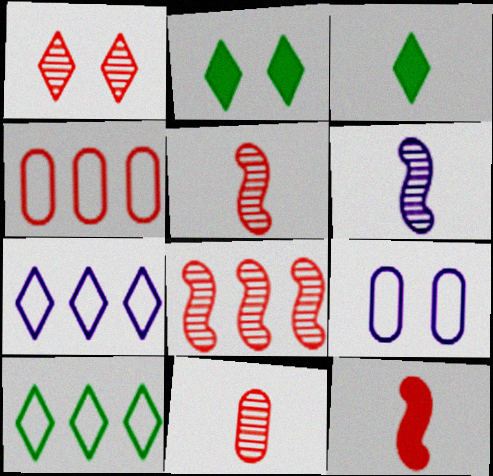[[1, 3, 7], 
[1, 4, 12], 
[1, 8, 11], 
[2, 4, 6], 
[3, 8, 9]]